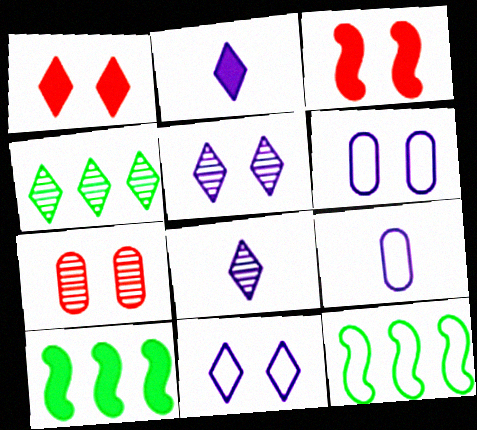[[2, 7, 12], 
[3, 4, 9]]